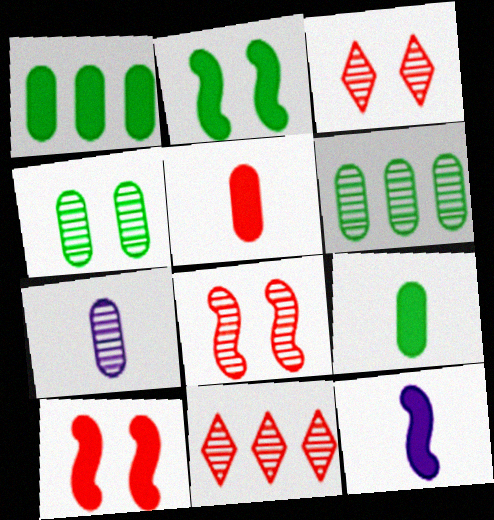[]